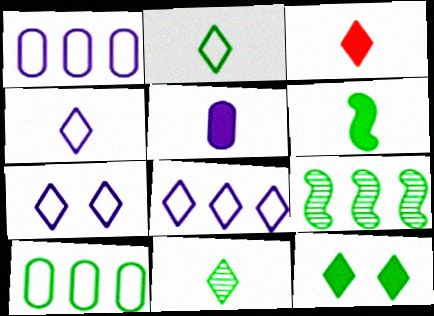[[3, 4, 11], 
[3, 5, 6], 
[4, 7, 8]]